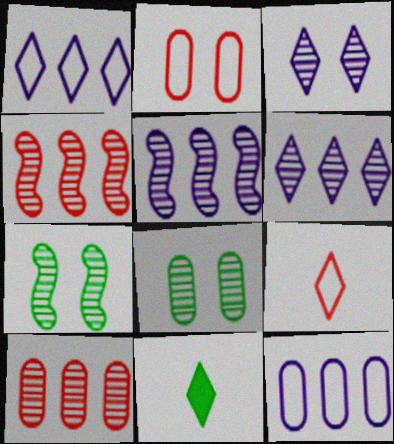[[2, 5, 11]]